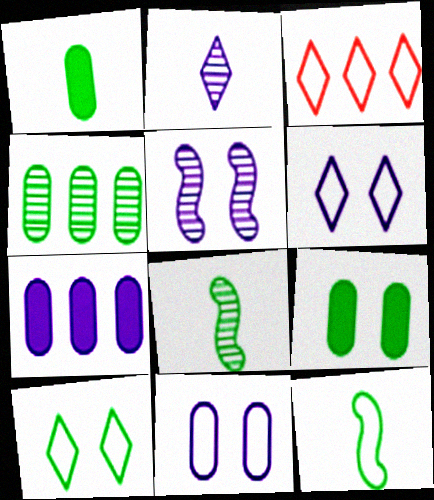[[1, 3, 5], 
[3, 11, 12]]